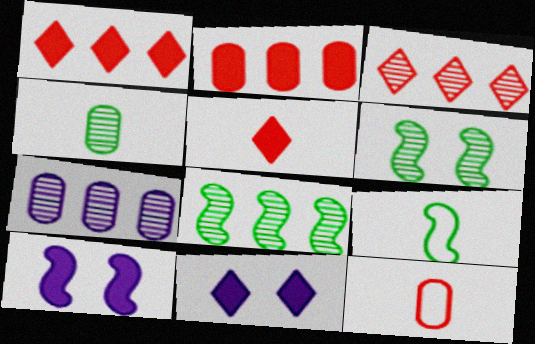[[3, 7, 8], 
[8, 11, 12]]